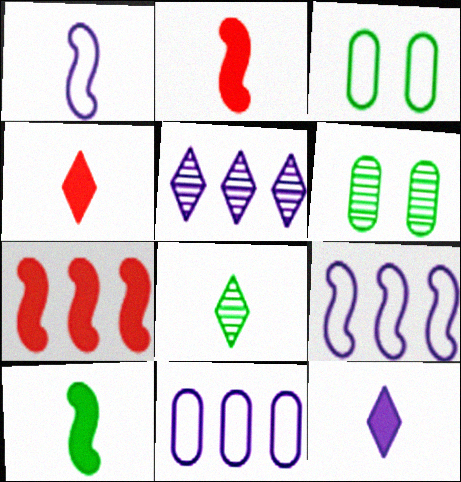[[2, 3, 5], 
[4, 6, 9]]